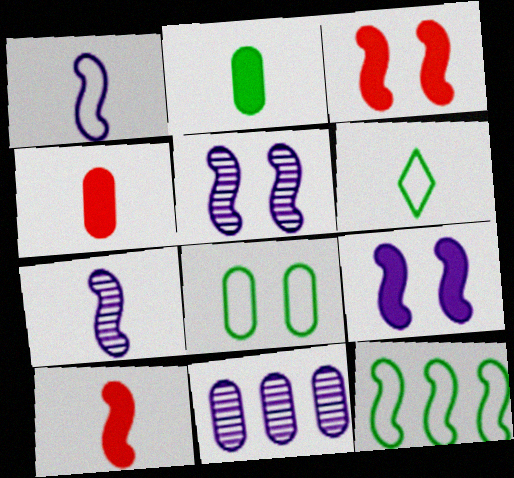[[3, 6, 11], 
[3, 7, 12], 
[4, 6, 7], 
[4, 8, 11], 
[5, 10, 12], 
[6, 8, 12]]